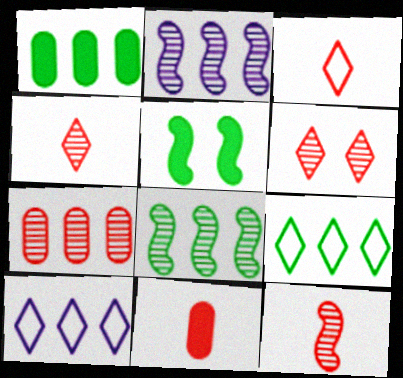[[1, 8, 9], 
[3, 11, 12], 
[6, 7, 12]]